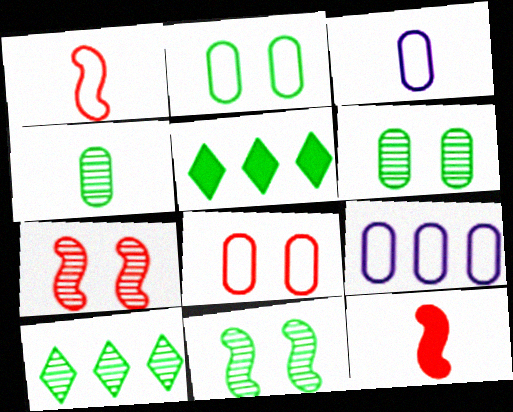[[3, 5, 7], 
[4, 10, 11]]